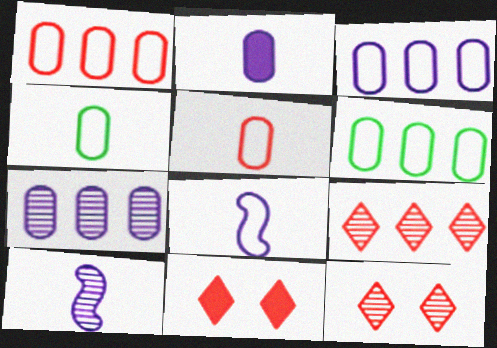[[1, 3, 6], 
[6, 10, 11]]